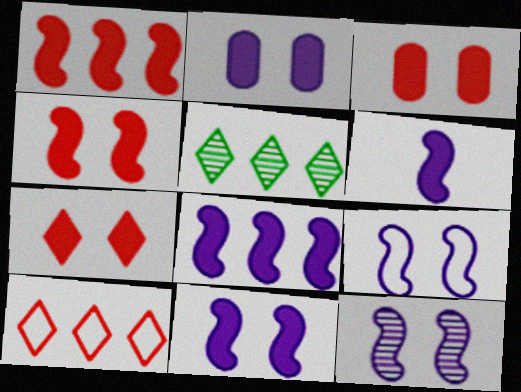[[3, 4, 7], 
[6, 8, 11], 
[9, 11, 12]]